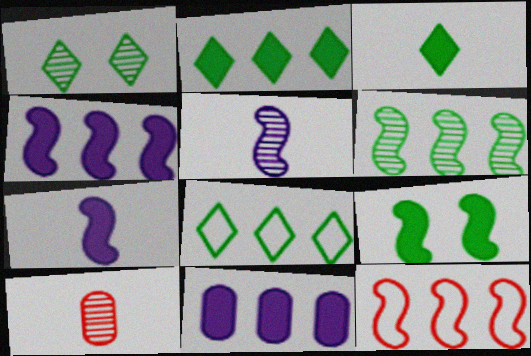[[1, 3, 8], 
[4, 6, 12], 
[5, 9, 12]]